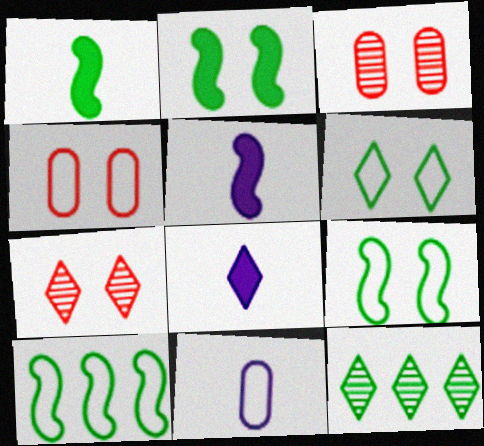[[3, 8, 10], 
[4, 5, 12]]